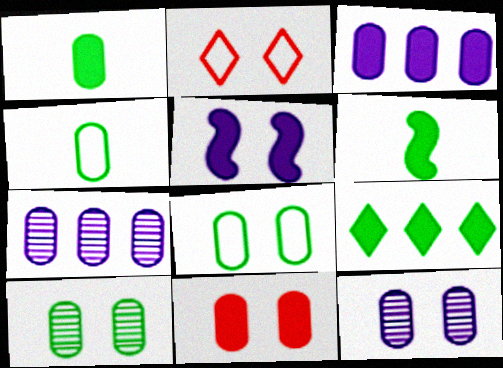[[1, 3, 11], 
[2, 5, 10], 
[2, 6, 7], 
[4, 7, 11], 
[8, 11, 12]]